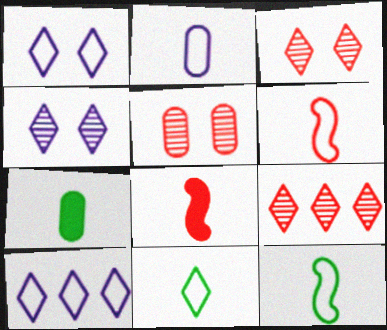[[2, 6, 11]]